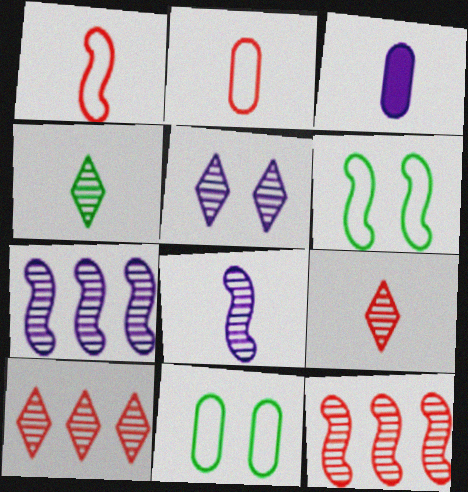[[1, 3, 4], 
[3, 6, 10], 
[4, 5, 10]]